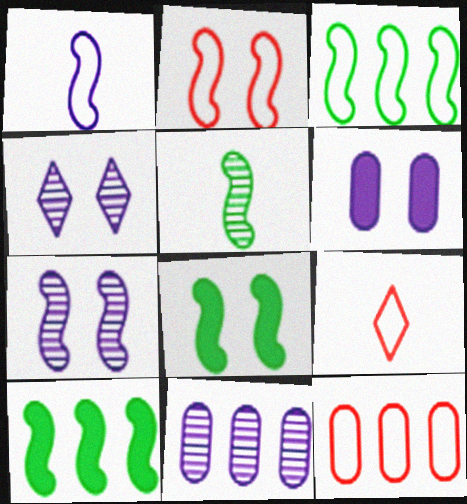[[1, 2, 3], 
[2, 7, 8], 
[2, 9, 12], 
[3, 5, 8], 
[8, 9, 11]]